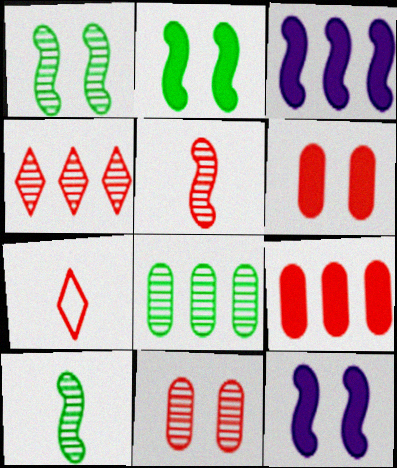[[4, 5, 11], 
[7, 8, 12]]